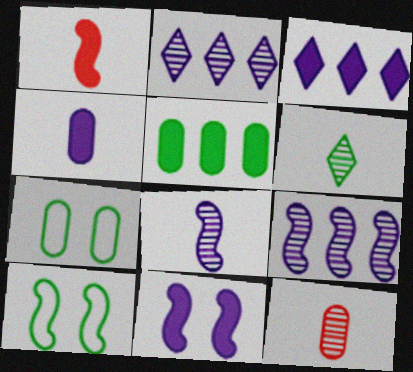[[1, 2, 7], 
[1, 9, 10], 
[3, 4, 11], 
[3, 10, 12], 
[5, 6, 10], 
[6, 8, 12]]